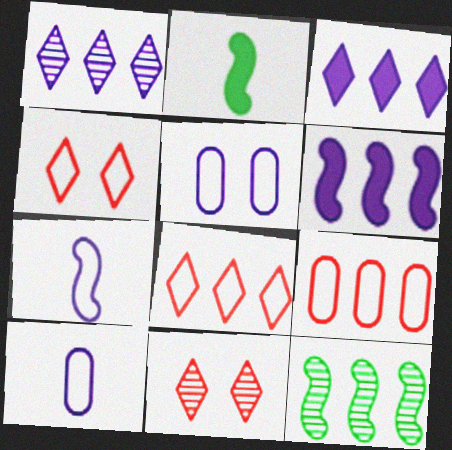[[3, 9, 12]]